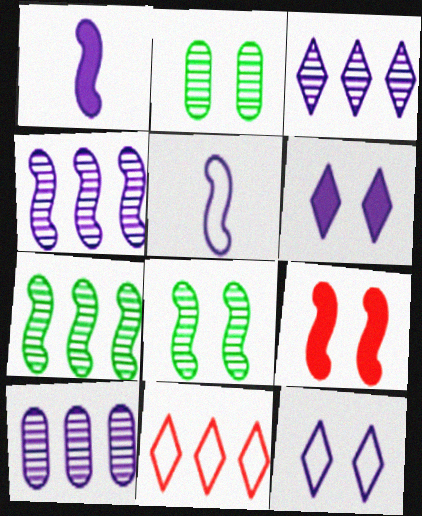[[1, 2, 11], 
[1, 10, 12], 
[2, 9, 12], 
[3, 4, 10], 
[5, 6, 10], 
[5, 7, 9]]